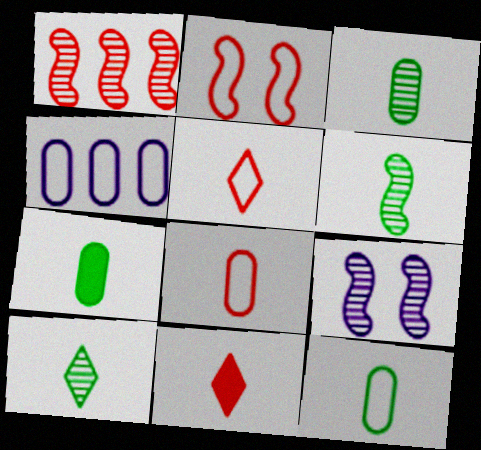[[1, 6, 9], 
[3, 6, 10], 
[3, 7, 12]]